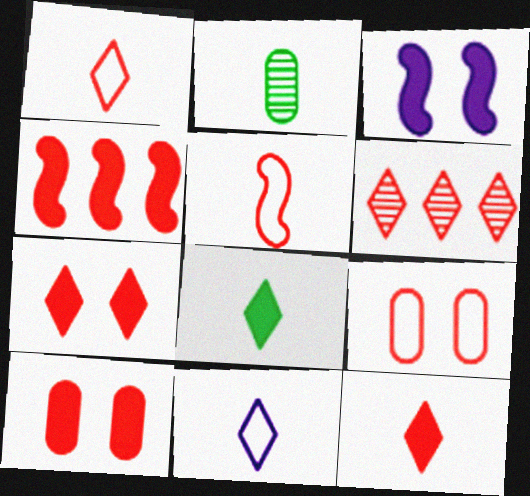[[1, 6, 7], 
[4, 10, 12], 
[5, 6, 10]]